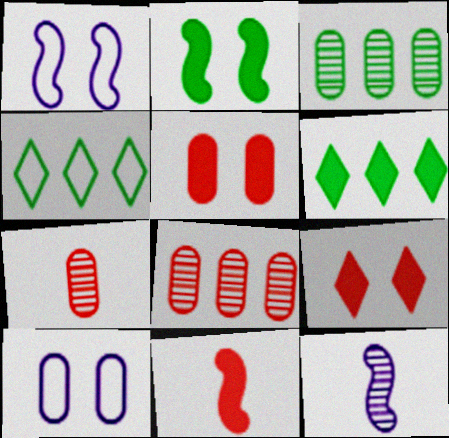[[1, 6, 7], 
[4, 5, 12]]